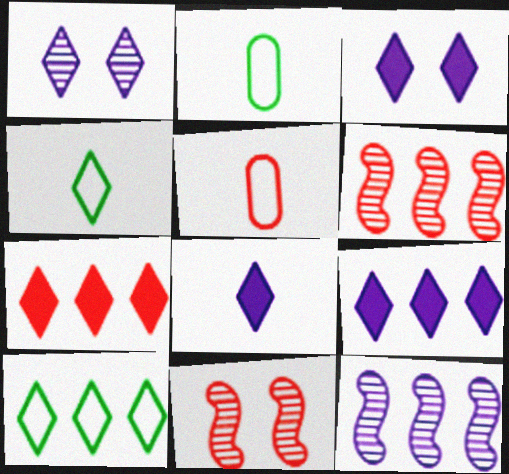[[1, 4, 7], 
[2, 3, 6], 
[2, 9, 11], 
[3, 8, 9], 
[5, 7, 11]]